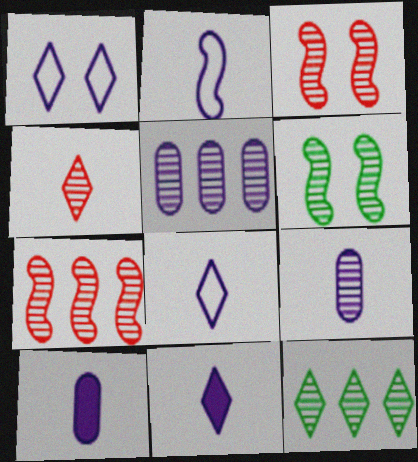[[2, 9, 11], 
[3, 9, 12], 
[4, 5, 6], 
[5, 7, 12]]